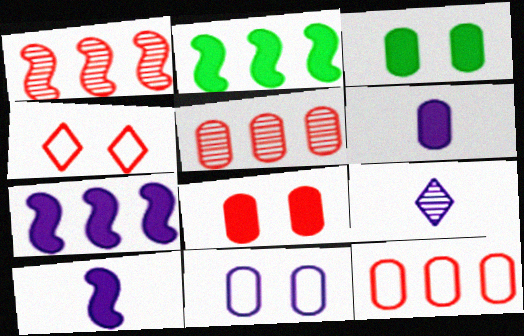[[7, 9, 11]]